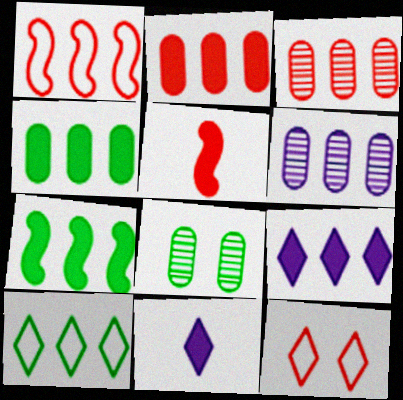[[1, 8, 11], 
[2, 7, 9], 
[3, 5, 12]]